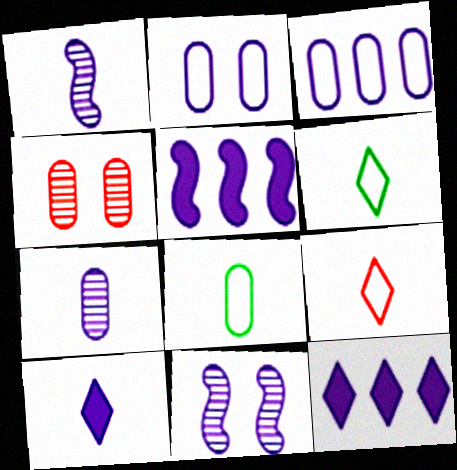[[1, 2, 12], 
[3, 10, 11], 
[4, 5, 6]]